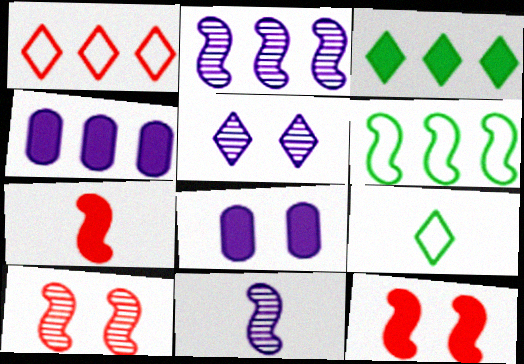[[3, 7, 8], 
[4, 9, 10], 
[6, 11, 12]]